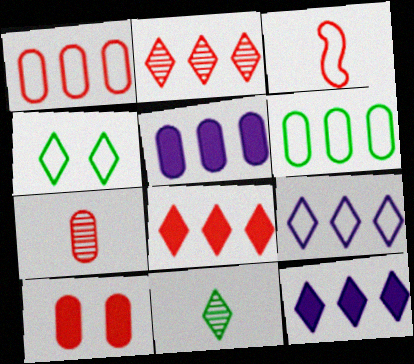[[1, 7, 10], 
[2, 3, 10]]